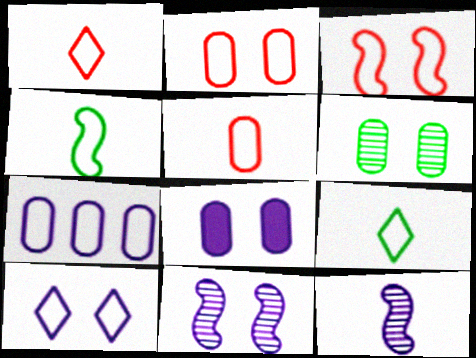[[2, 6, 8], 
[3, 7, 9], 
[8, 10, 11]]